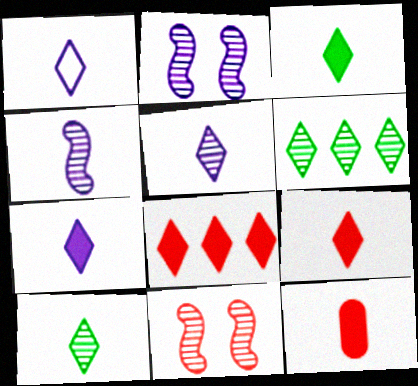[[1, 5, 7], 
[1, 9, 10], 
[3, 7, 9]]